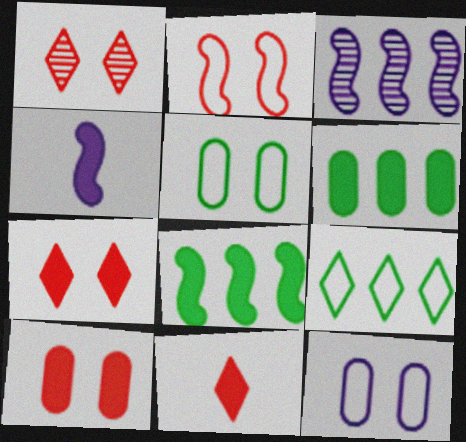[[1, 2, 10], 
[3, 5, 11], 
[4, 6, 7]]